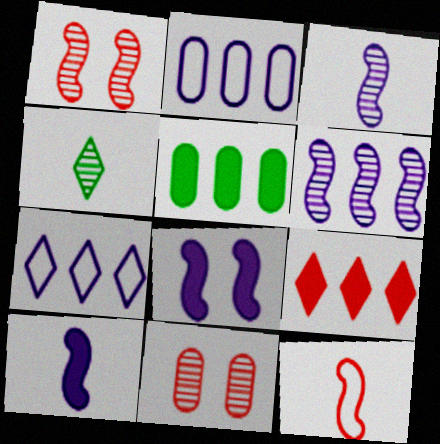[[4, 6, 11], 
[9, 11, 12]]